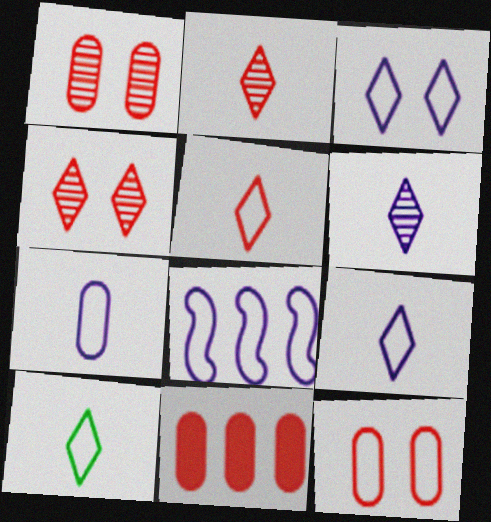[[3, 7, 8], 
[5, 9, 10], 
[8, 10, 12]]